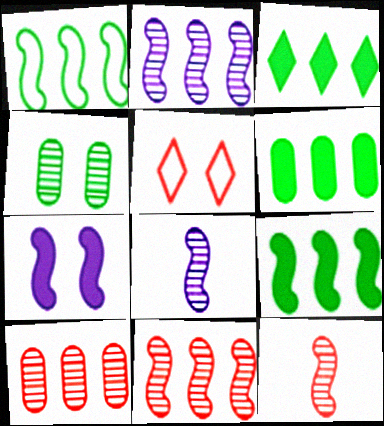[[1, 7, 12], 
[3, 6, 9], 
[4, 5, 7], 
[5, 6, 8]]